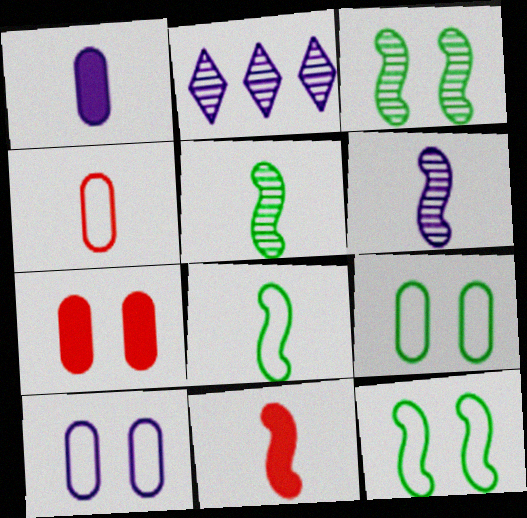[[2, 7, 8], 
[2, 9, 11], 
[6, 8, 11]]